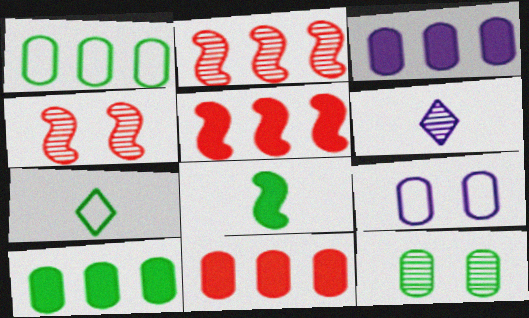[[2, 6, 12], 
[3, 4, 7], 
[3, 10, 11]]